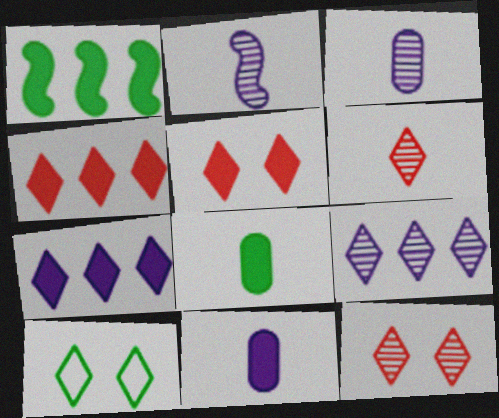[[1, 5, 11], 
[6, 7, 10]]